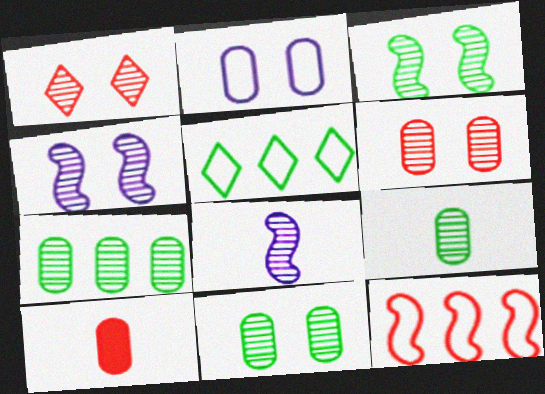[[1, 4, 11], 
[1, 7, 8], 
[1, 10, 12], 
[2, 7, 10], 
[4, 5, 10], 
[7, 9, 11]]